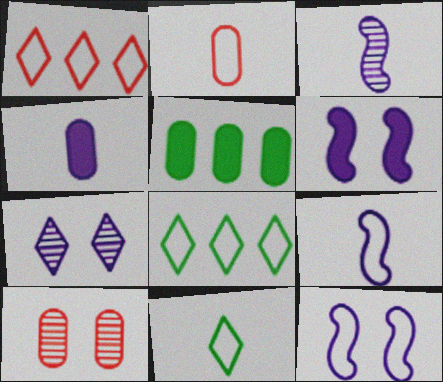[[2, 8, 12], 
[2, 9, 11]]